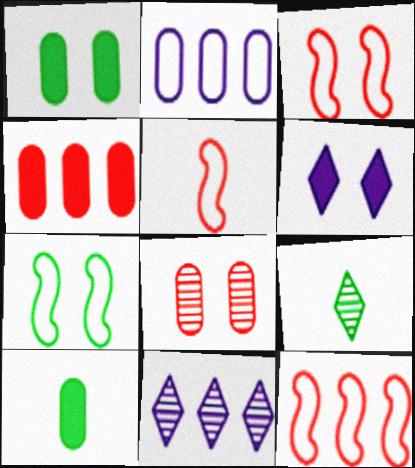[[1, 5, 11], 
[2, 8, 10], 
[3, 5, 12], 
[3, 10, 11], 
[6, 7, 8]]